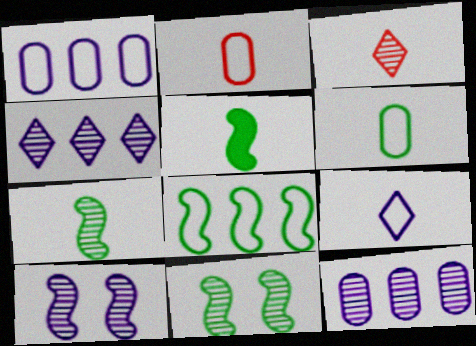[[3, 11, 12], 
[5, 8, 11]]